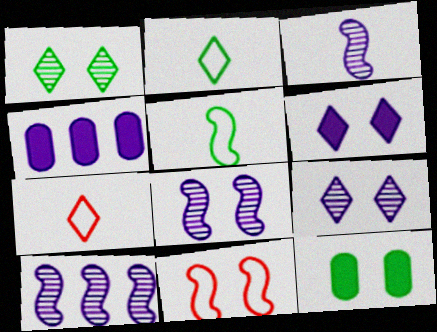[[3, 8, 10], 
[7, 10, 12], 
[9, 11, 12]]